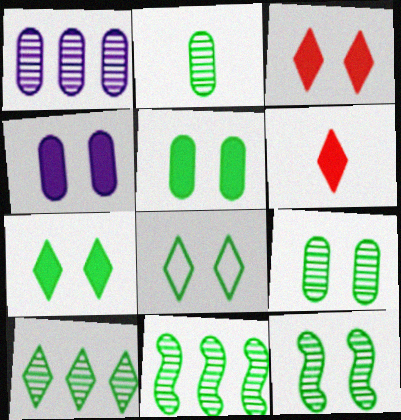[[2, 10, 12], 
[5, 8, 12]]